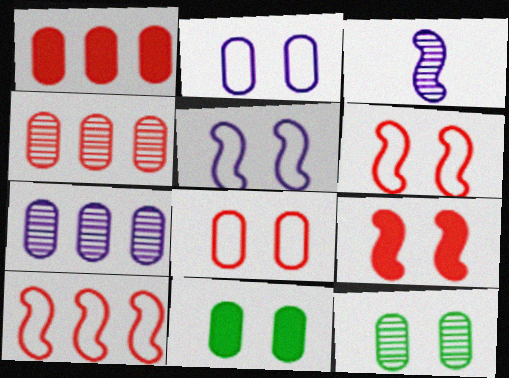[]